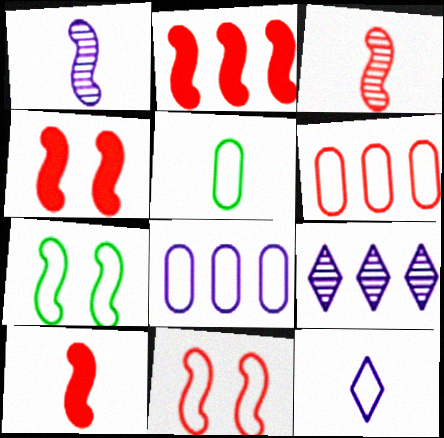[[1, 2, 7], 
[2, 3, 11], 
[2, 4, 10], 
[4, 5, 9], 
[6, 7, 12]]